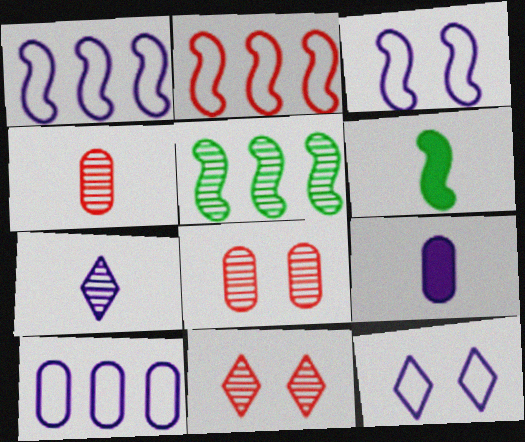[[5, 7, 8], 
[6, 10, 11]]